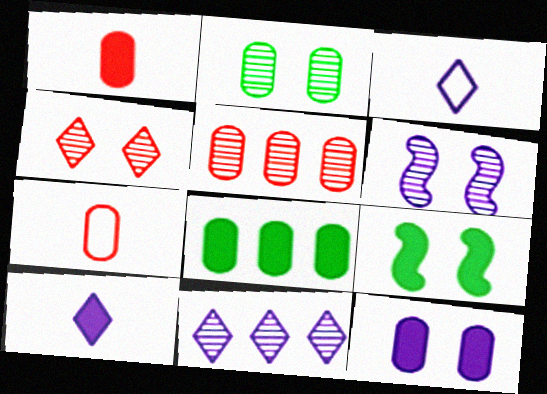[[1, 8, 12], 
[2, 4, 6], 
[3, 5, 9], 
[7, 9, 11]]